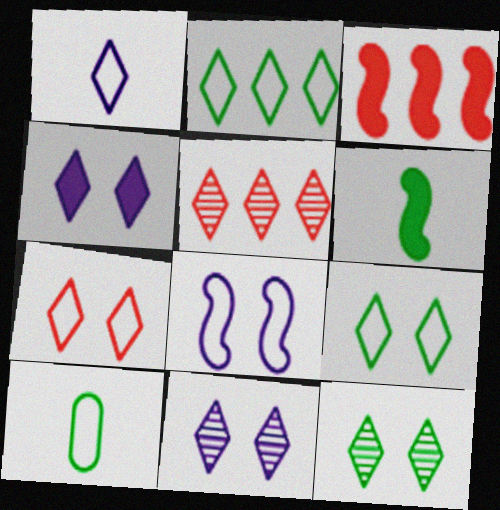[[1, 2, 7], 
[3, 10, 11], 
[4, 7, 12]]